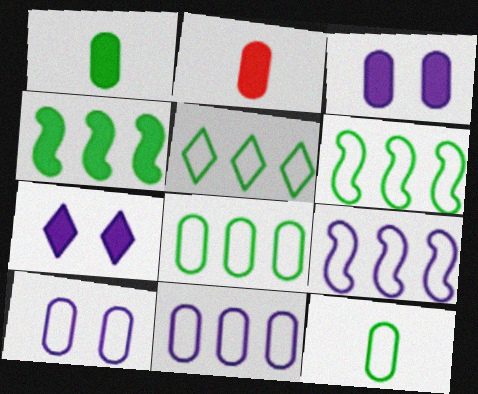[[2, 4, 7], 
[5, 6, 8]]